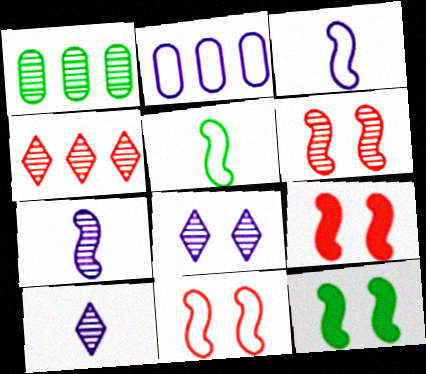[[1, 6, 10], 
[6, 9, 11]]